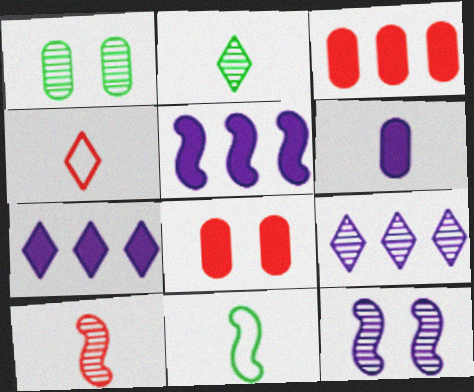[[1, 4, 5], 
[1, 9, 10], 
[8, 9, 11]]